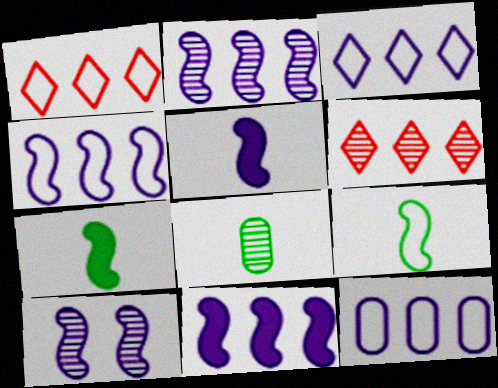[[2, 4, 11], 
[3, 4, 12], 
[4, 5, 10], 
[6, 8, 10]]